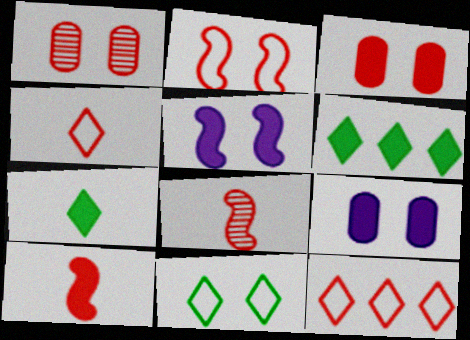[[1, 5, 11], 
[1, 10, 12], 
[3, 8, 12], 
[6, 9, 10]]